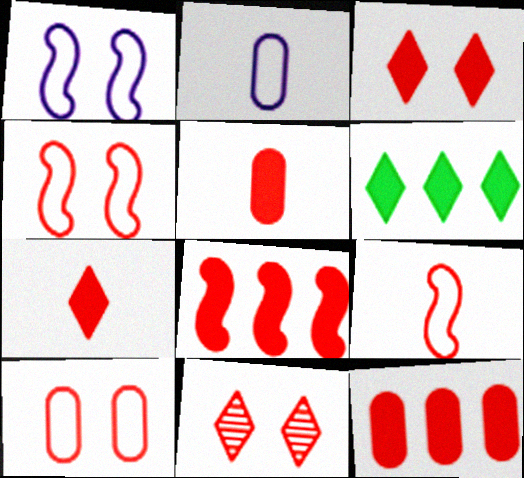[[3, 5, 8], 
[9, 11, 12]]